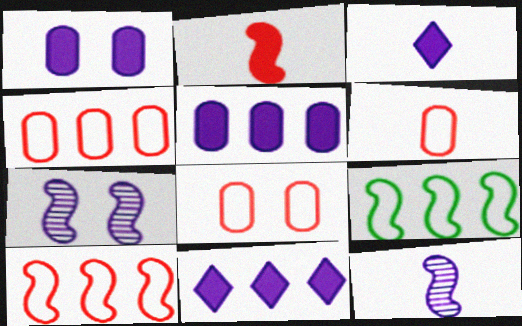[[2, 7, 9], 
[4, 6, 8]]